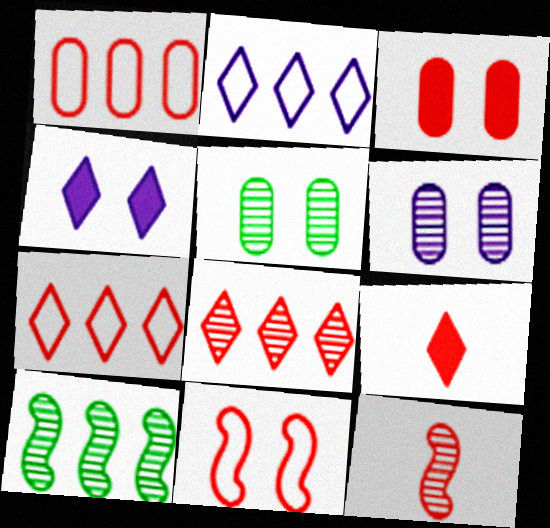[[3, 7, 12], 
[4, 5, 11]]